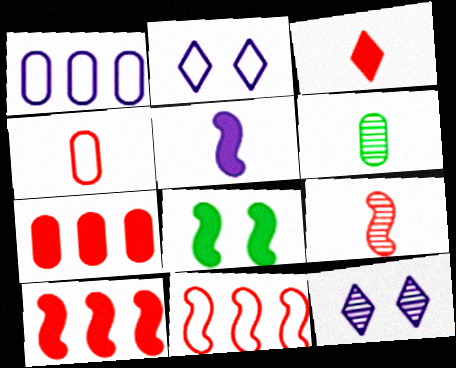[[1, 5, 12], 
[2, 6, 10], 
[3, 4, 9], 
[5, 8, 10]]